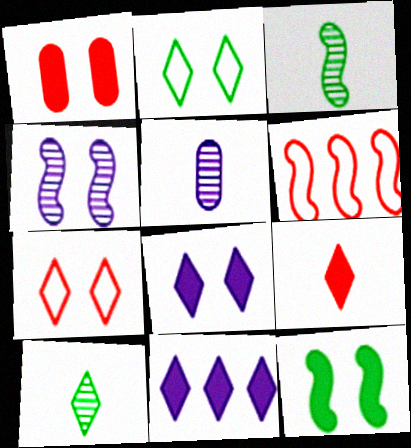[[1, 2, 4], 
[1, 8, 12], 
[7, 10, 11]]